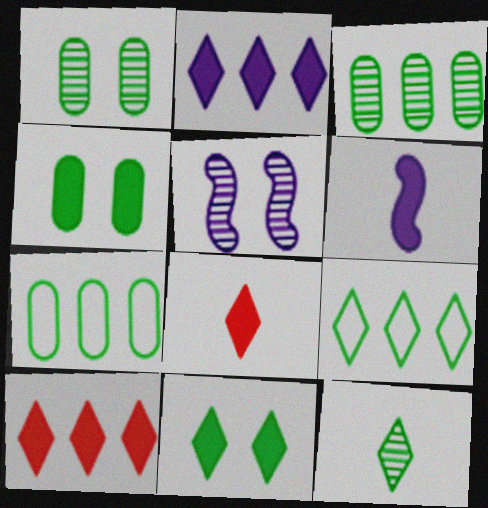[[2, 8, 11], 
[4, 6, 10], 
[5, 7, 8], 
[9, 11, 12]]